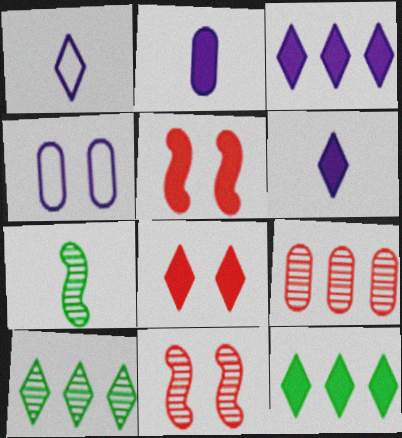[[1, 8, 10], 
[2, 5, 12], 
[6, 8, 12]]